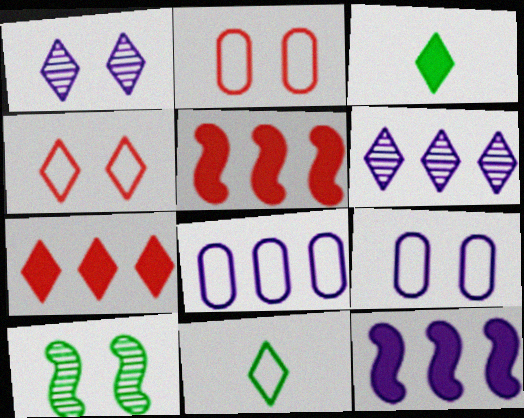[[1, 7, 11], 
[3, 4, 6], 
[6, 8, 12]]